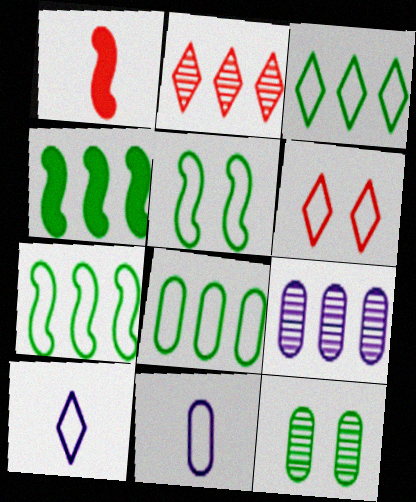[[3, 6, 10], 
[3, 7, 8], 
[6, 7, 11]]